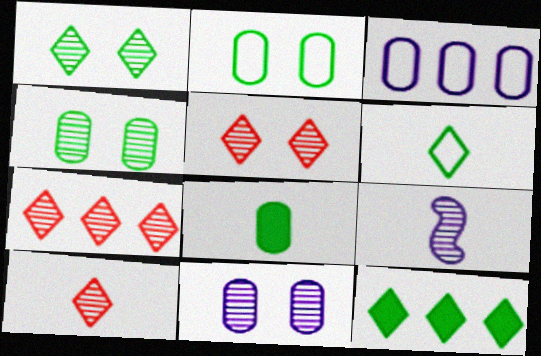[[1, 6, 12], 
[4, 7, 9], 
[5, 7, 10]]